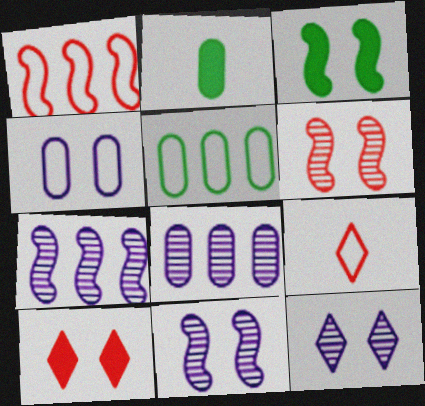[[1, 2, 12], 
[3, 8, 9]]